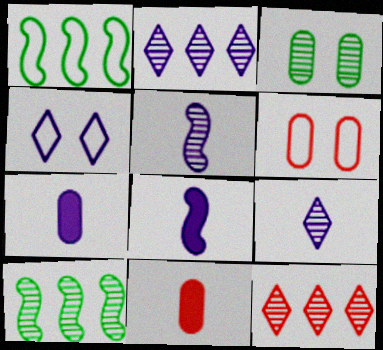[[3, 5, 12], 
[4, 10, 11]]